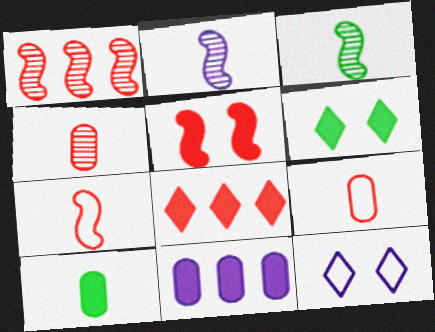[[1, 5, 7], 
[1, 10, 12], 
[2, 11, 12]]